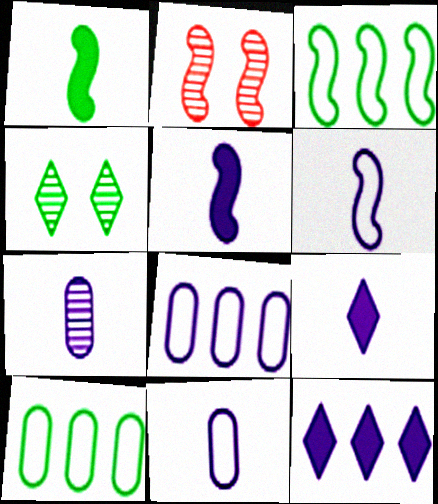[[1, 4, 10], 
[2, 3, 5], 
[2, 9, 10], 
[6, 7, 9]]